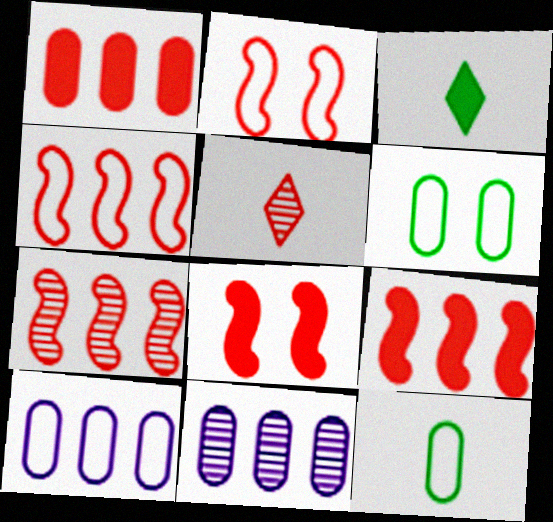[[1, 2, 5], 
[2, 3, 11], 
[4, 7, 9]]